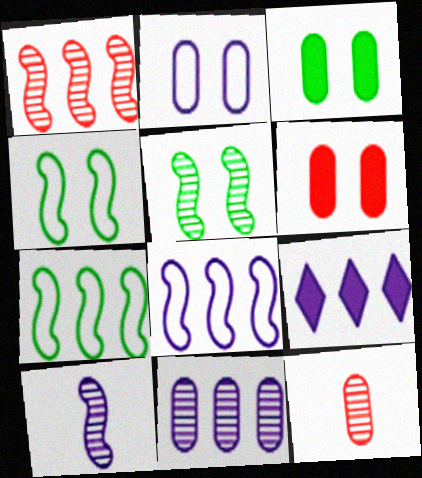[[1, 5, 10], 
[2, 9, 10], 
[4, 9, 12], 
[8, 9, 11]]